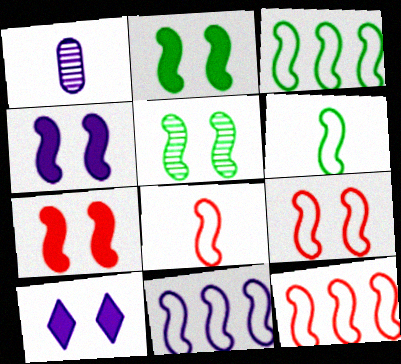[[1, 10, 11], 
[2, 4, 7], 
[3, 11, 12], 
[4, 5, 9], 
[6, 9, 11], 
[8, 9, 12]]